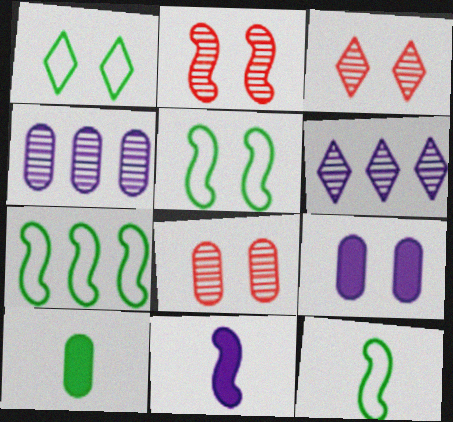[[1, 2, 9], 
[2, 3, 8], 
[2, 7, 11], 
[3, 5, 9], 
[5, 7, 12]]